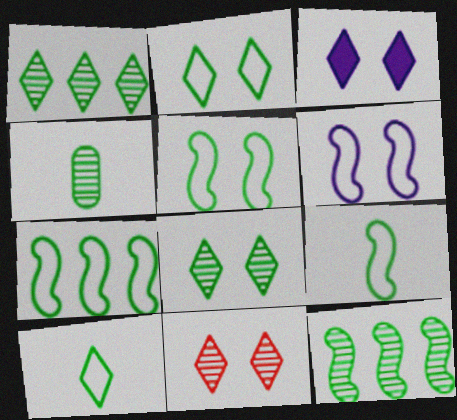[[2, 3, 11], 
[4, 8, 12], 
[5, 7, 9]]